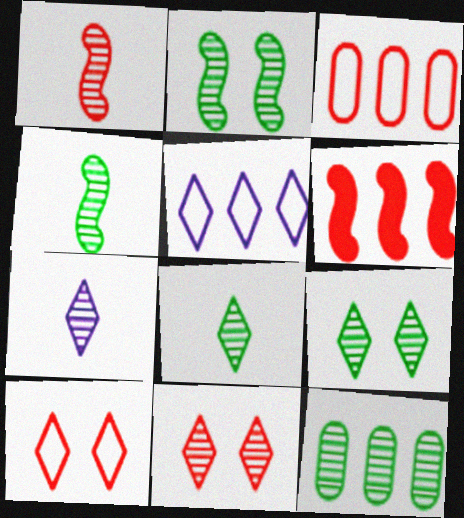[[2, 8, 12], 
[4, 9, 12], 
[5, 6, 12]]